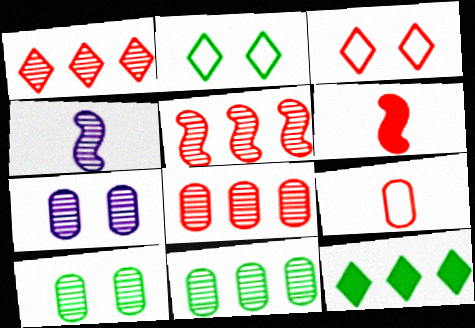[[1, 4, 10], 
[1, 5, 8], 
[3, 6, 8]]